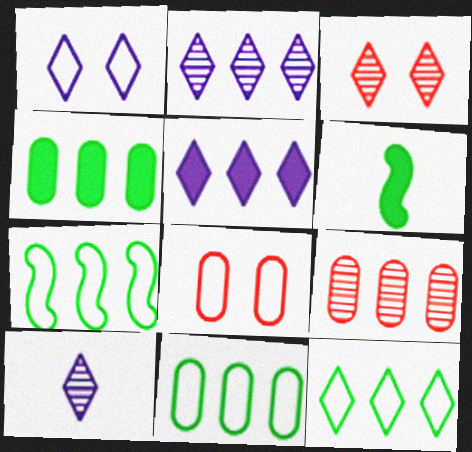[[1, 5, 10], 
[1, 6, 9], 
[2, 6, 8], 
[5, 7, 9], 
[7, 11, 12]]